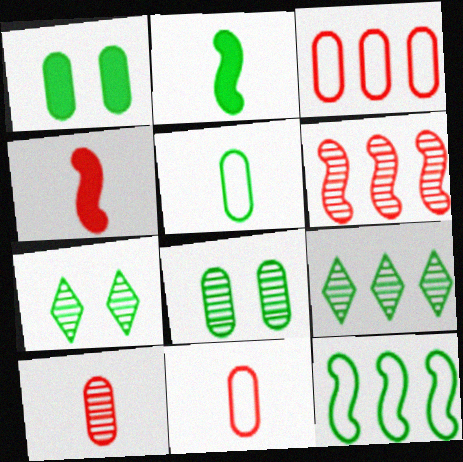[]